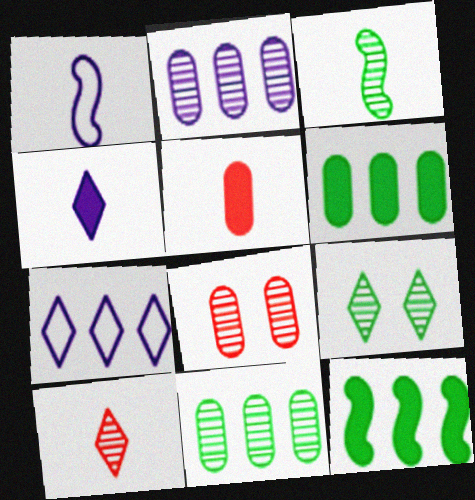[[3, 9, 11]]